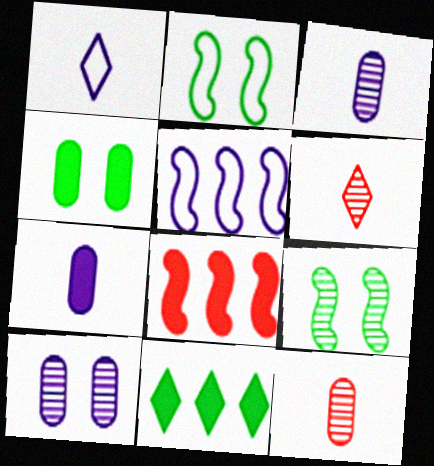[[4, 5, 6]]